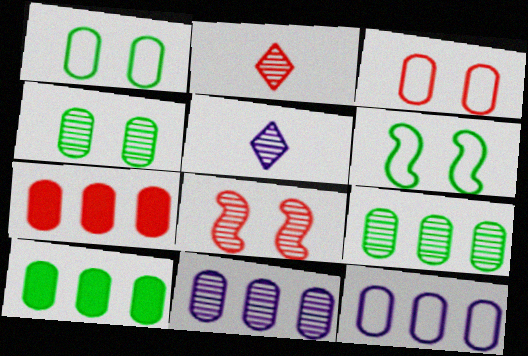[[5, 6, 7], 
[5, 8, 9], 
[7, 9, 12]]